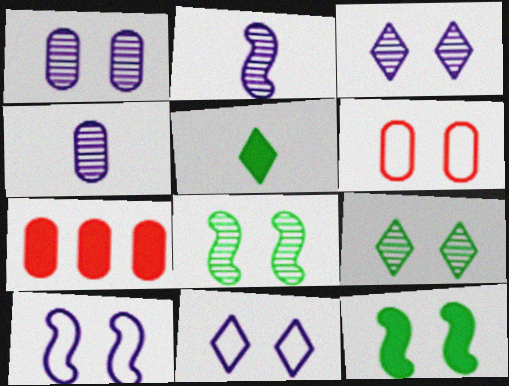[[3, 6, 12]]